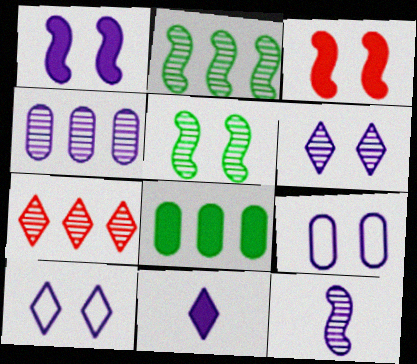[[1, 6, 9], 
[2, 4, 7], 
[3, 8, 11], 
[4, 6, 12]]